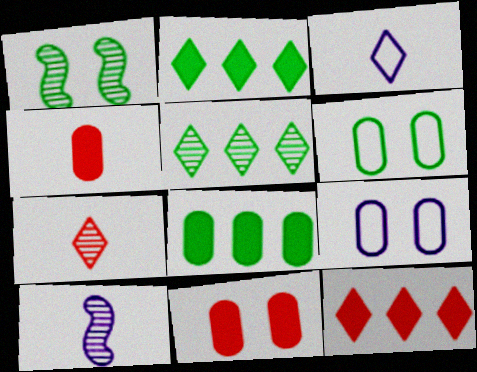[[6, 10, 12]]